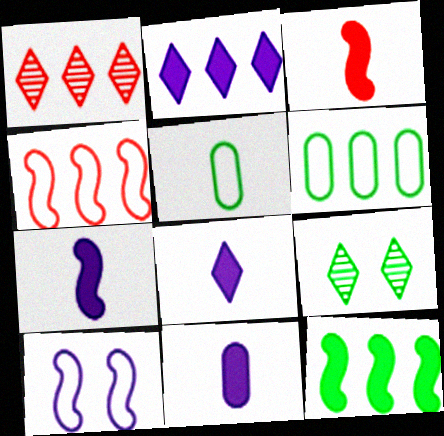[[4, 9, 11], 
[5, 9, 12], 
[7, 8, 11]]